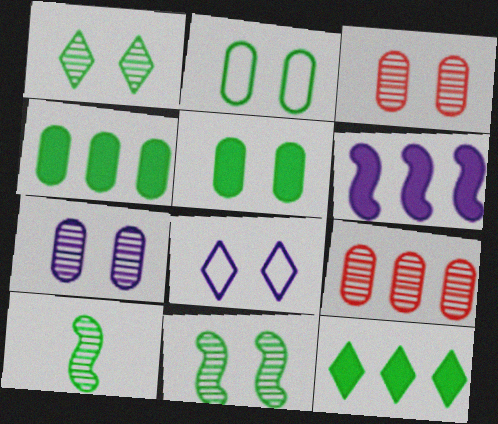[[2, 10, 12]]